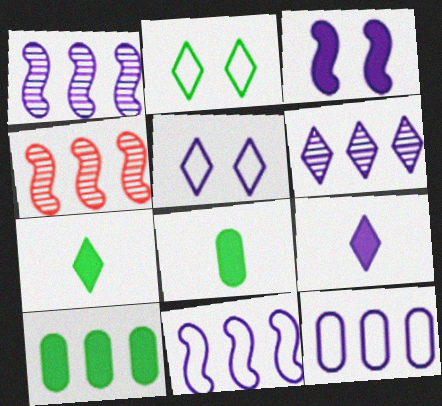[[4, 5, 8], 
[5, 6, 9]]